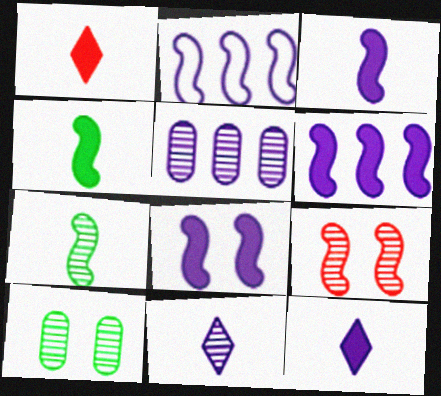[[1, 2, 10], 
[2, 4, 9], 
[3, 6, 8]]